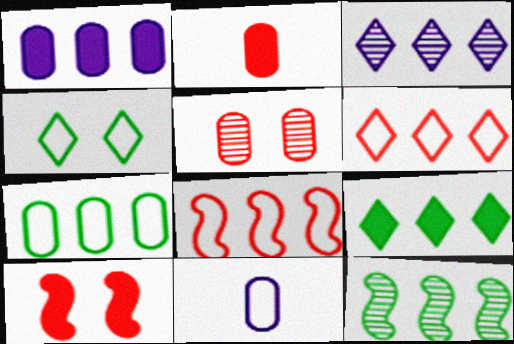[[1, 6, 12], 
[3, 6, 9], 
[4, 8, 11], 
[7, 9, 12]]